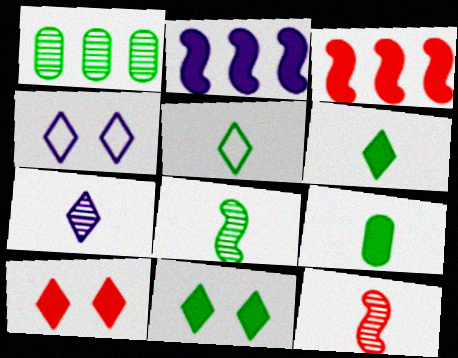[[2, 9, 10], 
[5, 8, 9]]